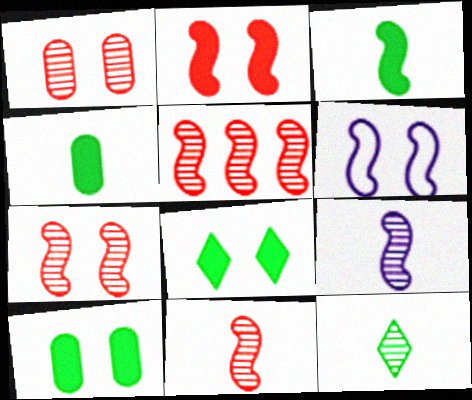[[1, 6, 8], 
[3, 5, 6], 
[5, 7, 11]]